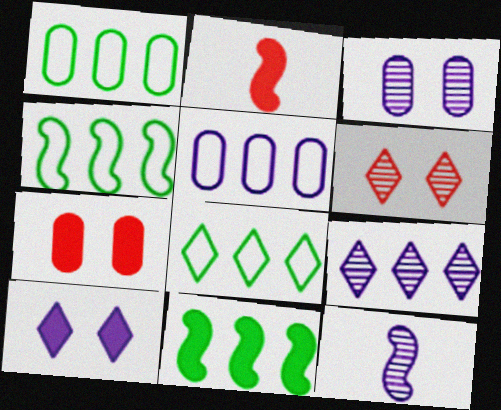[[1, 4, 8], 
[2, 3, 8], 
[3, 9, 12], 
[5, 10, 12], 
[7, 8, 12]]